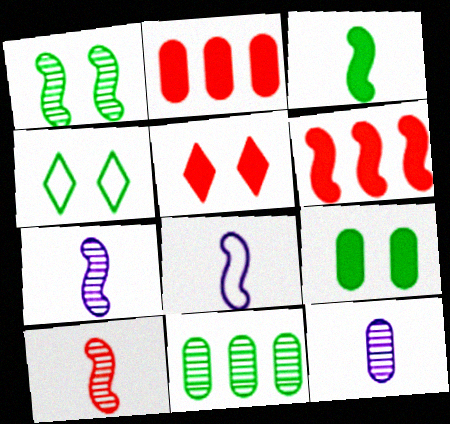[[1, 4, 9], 
[1, 6, 8], 
[2, 4, 7], 
[3, 4, 11], 
[3, 8, 10], 
[4, 6, 12], 
[5, 8, 11]]